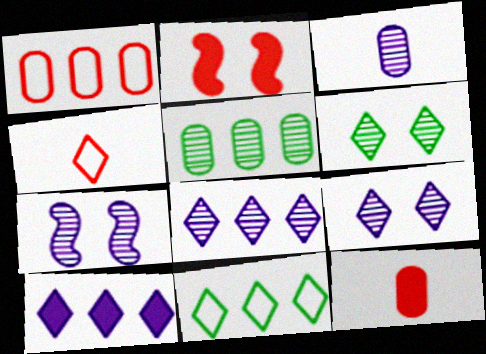[[2, 3, 11], 
[3, 7, 8], 
[4, 6, 10], 
[7, 11, 12]]